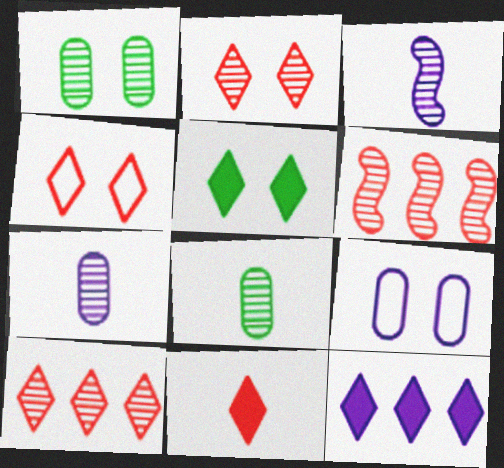[[1, 3, 10], 
[3, 9, 12], 
[4, 10, 11], 
[5, 11, 12]]